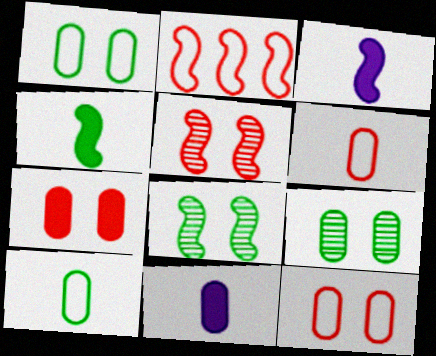[[2, 3, 8]]